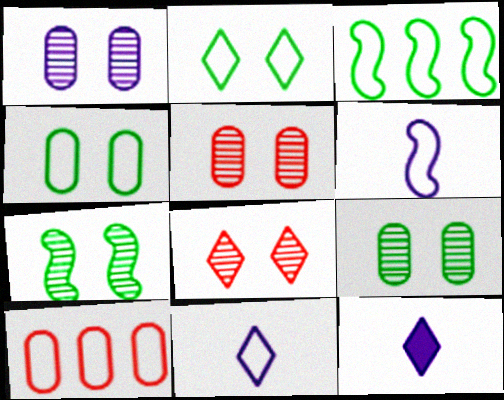[[1, 5, 9], 
[1, 7, 8], 
[2, 6, 10], 
[3, 5, 12], 
[7, 10, 12]]